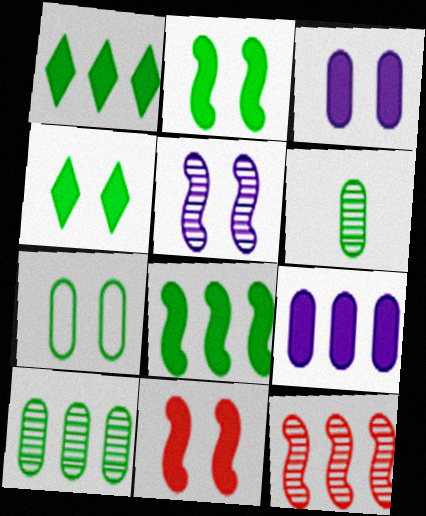[[3, 4, 11]]